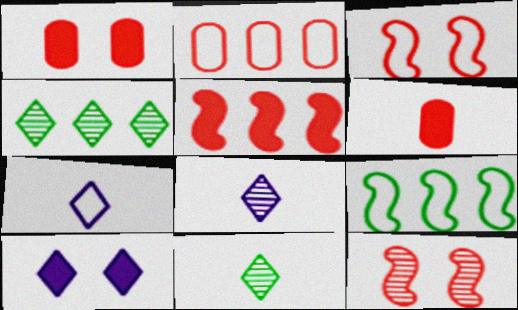[[1, 8, 9]]